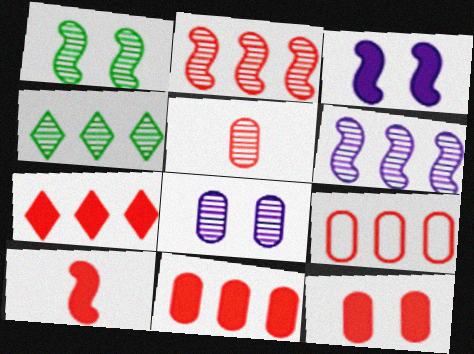[[2, 7, 9], 
[5, 9, 12], 
[7, 10, 12]]